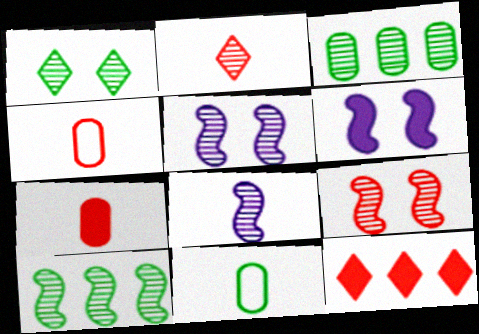[[2, 3, 5], 
[4, 9, 12], 
[5, 11, 12], 
[8, 9, 10]]